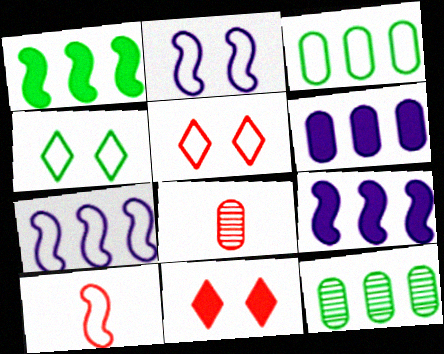[[4, 8, 9]]